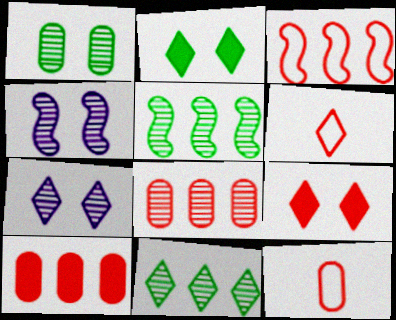[]